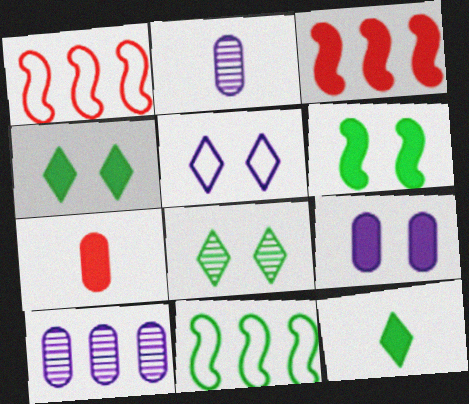[[1, 2, 4], 
[3, 9, 12]]